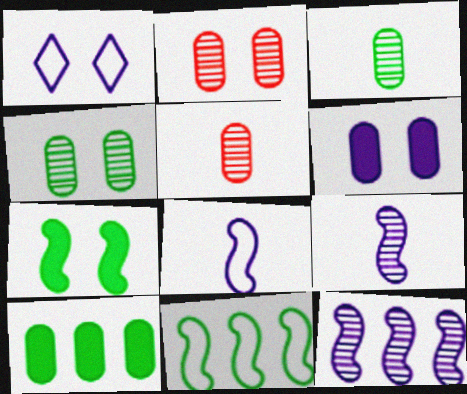[[1, 2, 7]]